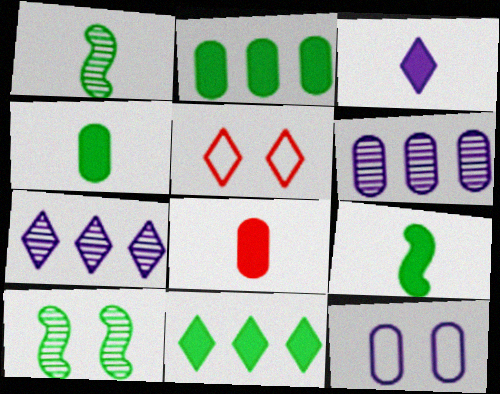[[3, 8, 9], 
[5, 6, 9]]